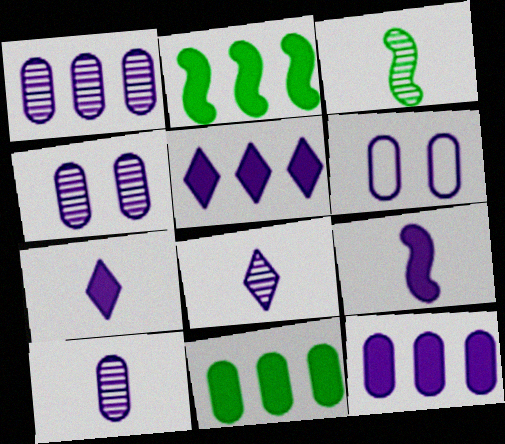[[1, 4, 10], 
[6, 10, 12]]